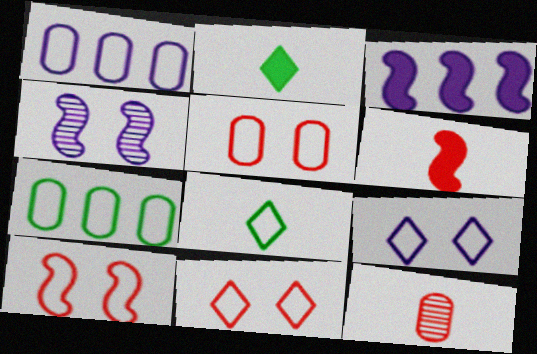[[1, 8, 10], 
[5, 10, 11]]